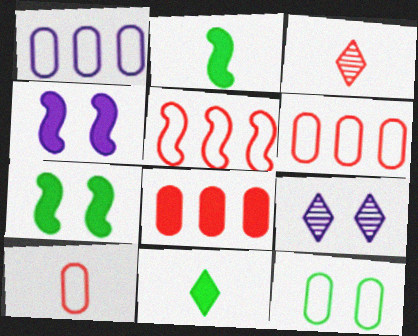[[1, 3, 7], 
[1, 10, 12], 
[2, 6, 9], 
[4, 8, 11]]